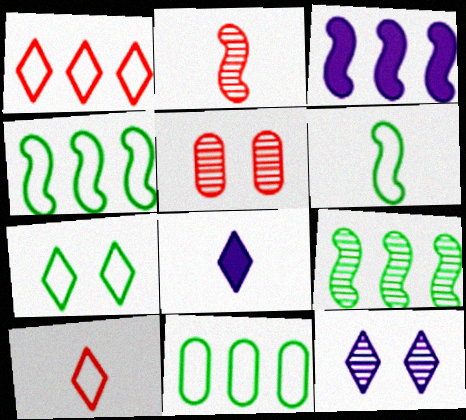[[4, 5, 8], 
[6, 7, 11]]